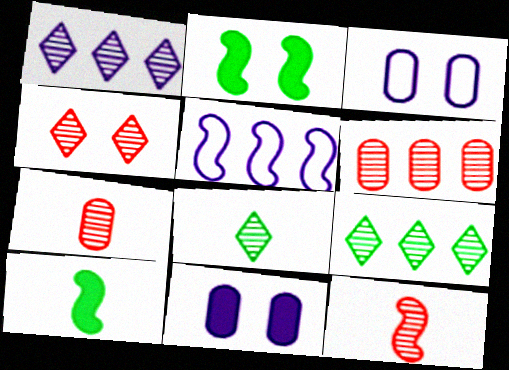[[1, 4, 8], 
[2, 3, 4], 
[2, 5, 12], 
[4, 6, 12]]